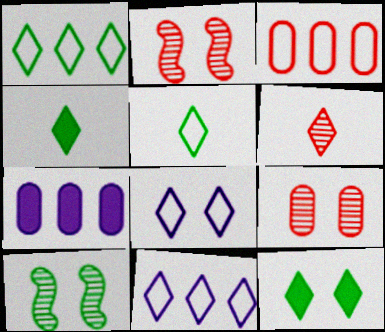[[2, 5, 7], 
[6, 11, 12]]